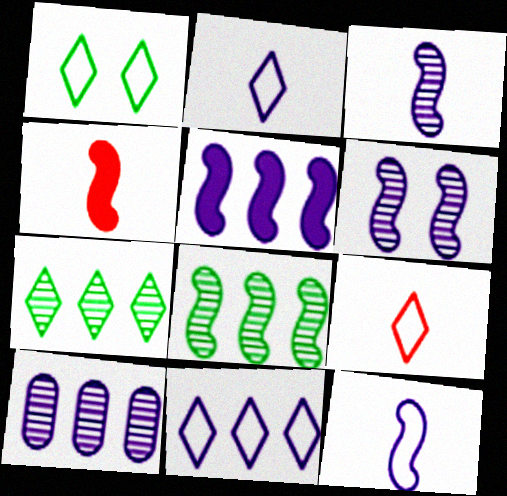[[1, 4, 10], 
[1, 9, 11], 
[5, 6, 12], 
[5, 10, 11]]